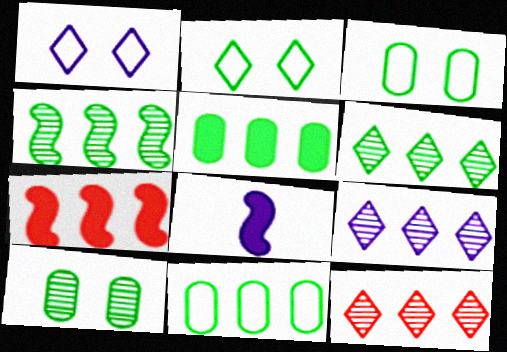[[3, 8, 12], 
[6, 9, 12], 
[7, 9, 11]]